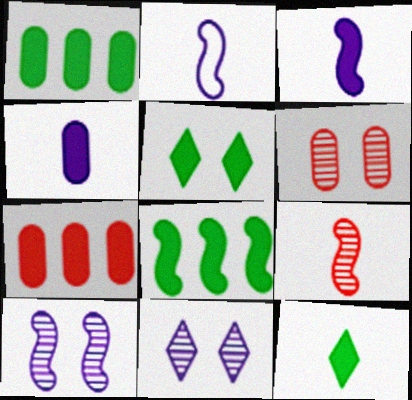[[3, 5, 7]]